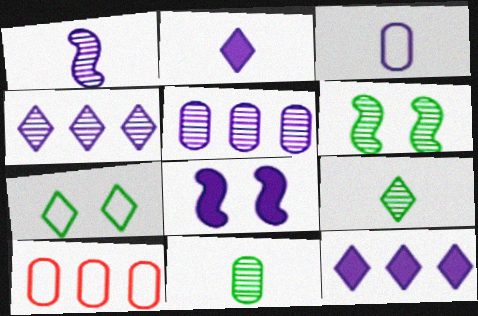[[1, 2, 3], 
[2, 6, 10], 
[3, 4, 8], 
[8, 9, 10]]